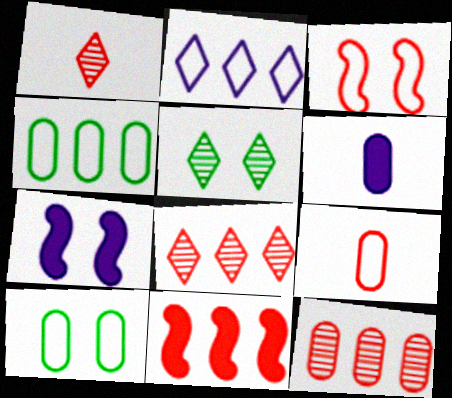[[1, 4, 7], 
[6, 10, 12]]